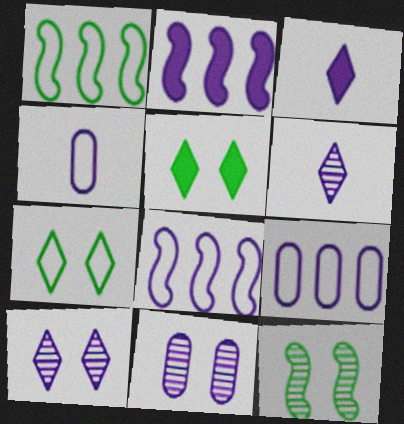[[2, 4, 10], 
[3, 8, 11]]